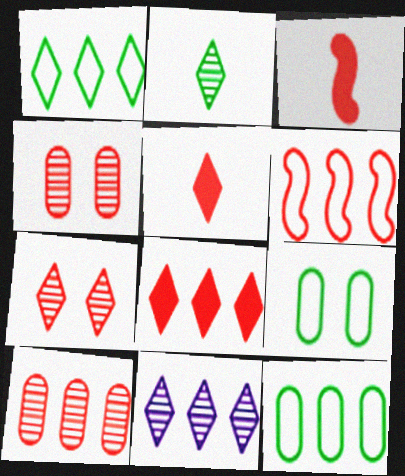[[1, 8, 11], 
[2, 7, 11], 
[3, 9, 11], 
[4, 5, 6], 
[6, 8, 10]]